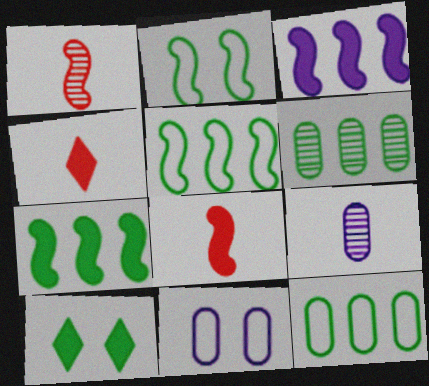[[1, 2, 3]]